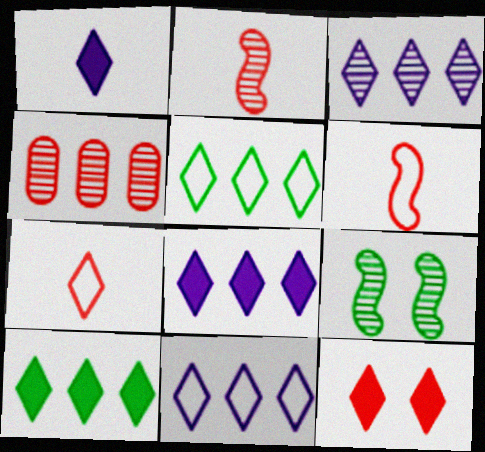[[1, 10, 12], 
[3, 8, 11], 
[4, 6, 12]]